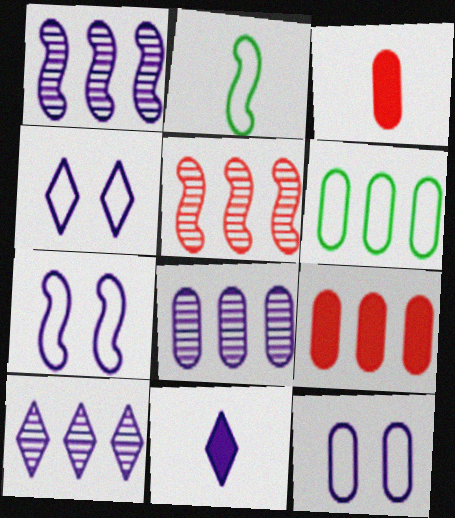[[1, 8, 10], 
[1, 11, 12], 
[4, 7, 12], 
[4, 10, 11], 
[6, 8, 9], 
[7, 8, 11]]